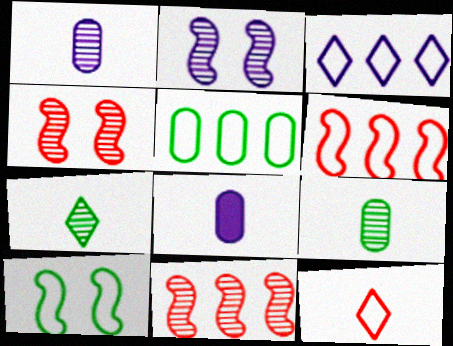[[2, 3, 8], 
[3, 5, 6]]